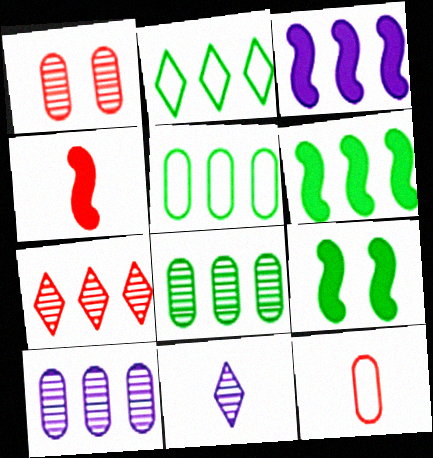[[2, 6, 8], 
[3, 4, 9], 
[3, 5, 7]]